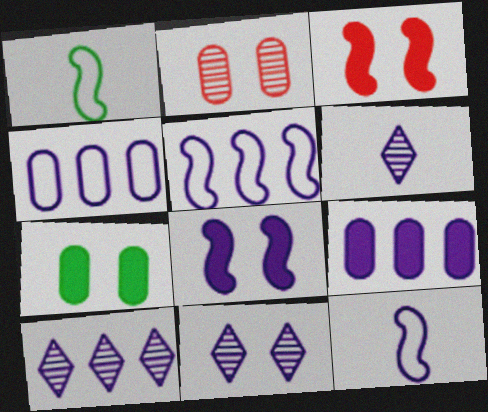[[4, 6, 8], 
[5, 9, 10], 
[6, 10, 11], 
[9, 11, 12]]